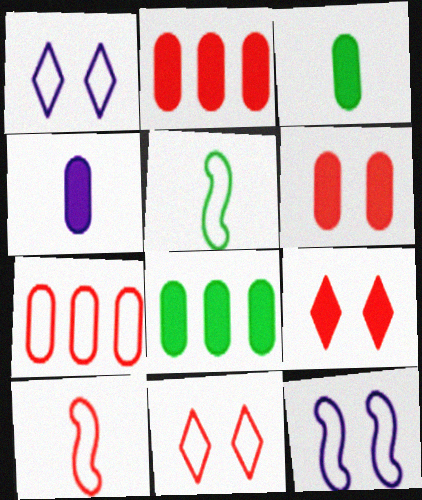[[1, 5, 7], 
[4, 6, 8], 
[7, 10, 11]]